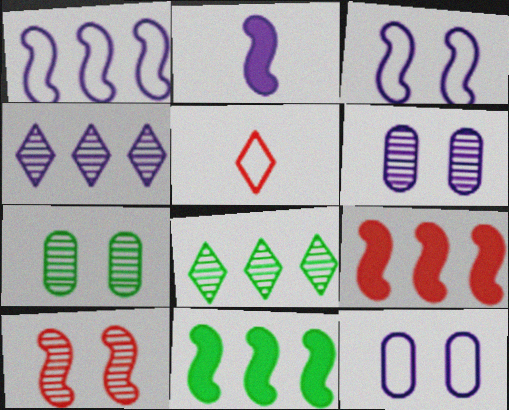[[2, 4, 12], 
[5, 6, 11]]